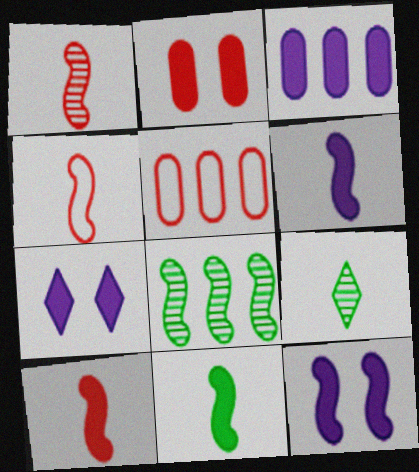[[1, 4, 10], 
[3, 6, 7], 
[4, 8, 12], 
[5, 9, 12], 
[6, 10, 11]]